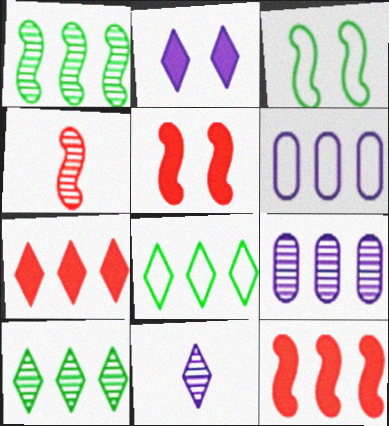[[1, 6, 7], 
[6, 10, 12], 
[8, 9, 12]]